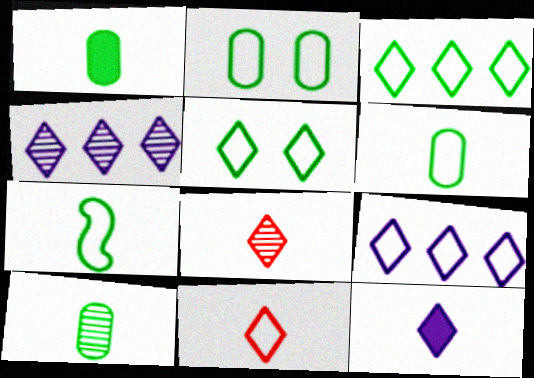[[1, 6, 10], 
[2, 3, 7], 
[5, 9, 11]]